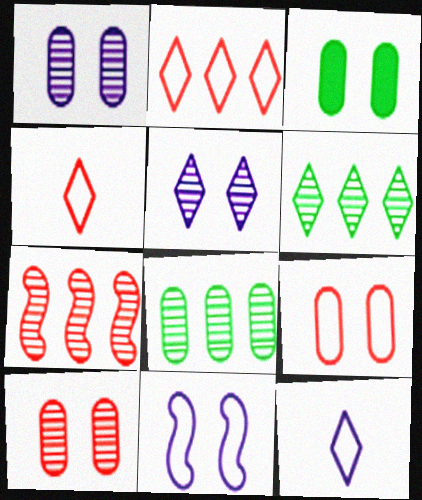[[1, 3, 9], 
[3, 7, 12]]